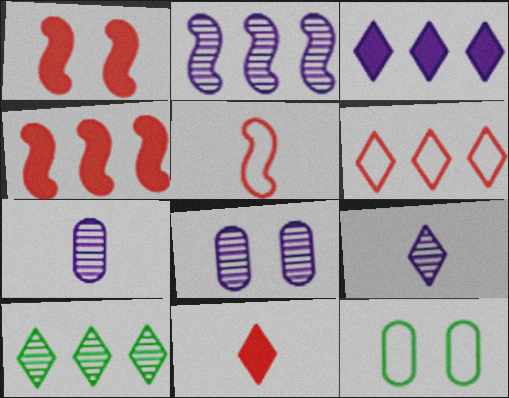[[2, 8, 9], 
[2, 11, 12], 
[3, 6, 10], 
[4, 9, 12]]